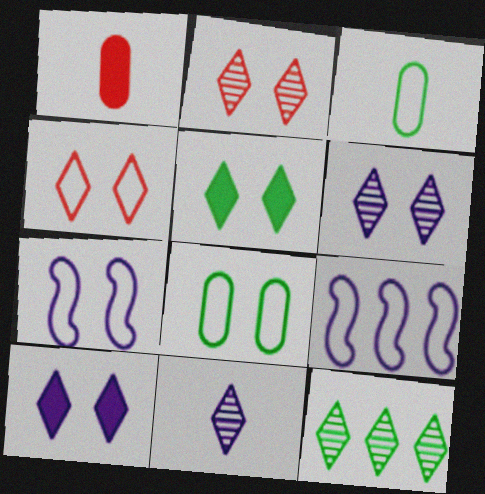[[1, 7, 12], 
[2, 11, 12], 
[3, 4, 9], 
[4, 5, 6], 
[4, 7, 8]]